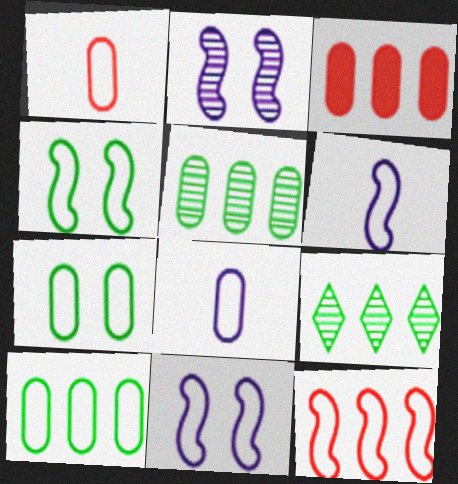[[4, 6, 12]]